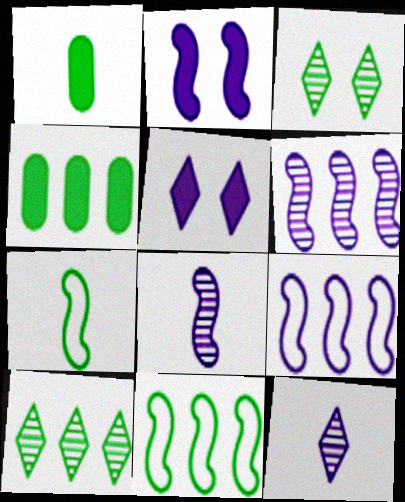[[1, 3, 11], 
[2, 8, 9], 
[3, 4, 7], 
[4, 10, 11]]